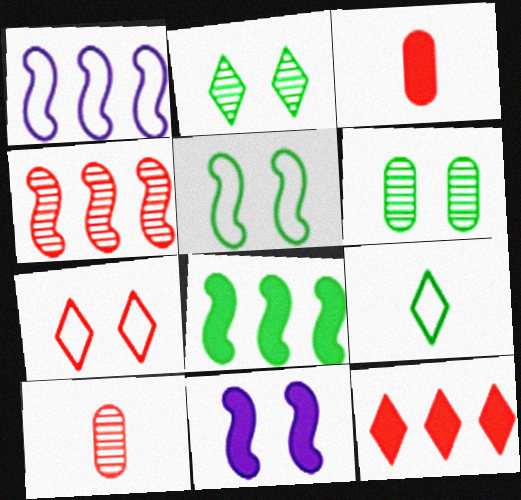[[1, 2, 3], 
[1, 4, 8], 
[3, 4, 7], 
[6, 7, 11], 
[6, 8, 9]]